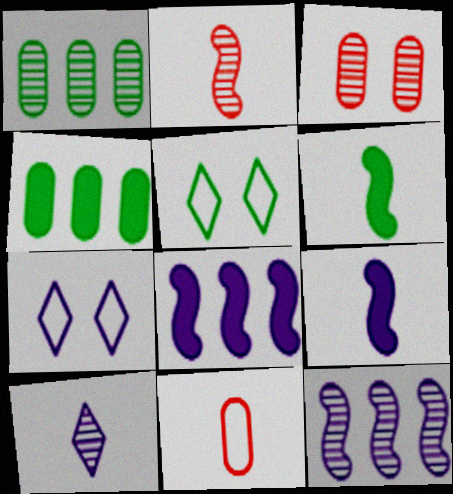[[1, 5, 6], 
[2, 4, 7], 
[6, 10, 11]]